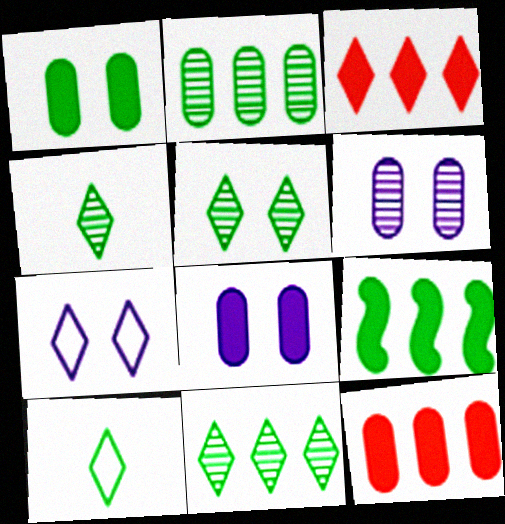[[3, 4, 7], 
[4, 5, 11]]